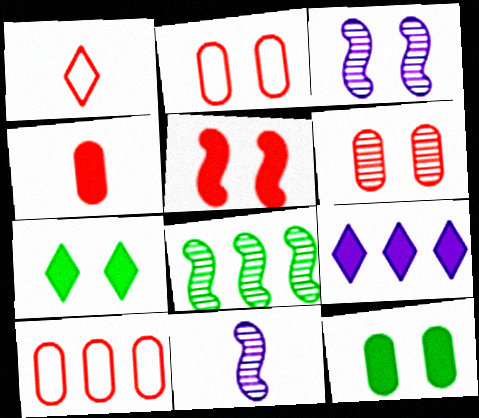[[2, 3, 7], 
[4, 6, 10], 
[7, 10, 11], 
[8, 9, 10]]